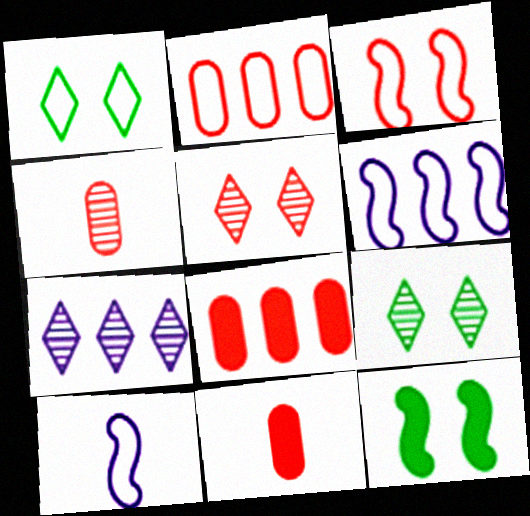[[1, 2, 10], 
[6, 9, 11], 
[8, 9, 10]]